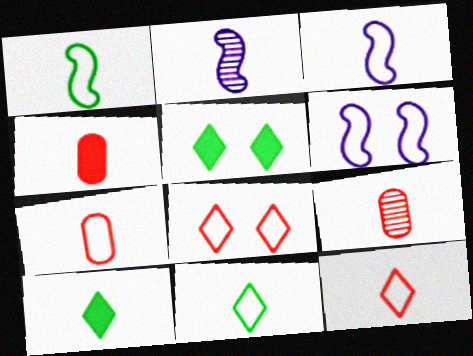[[2, 4, 11], 
[2, 7, 10], 
[3, 7, 11], 
[3, 9, 10], 
[4, 7, 9]]